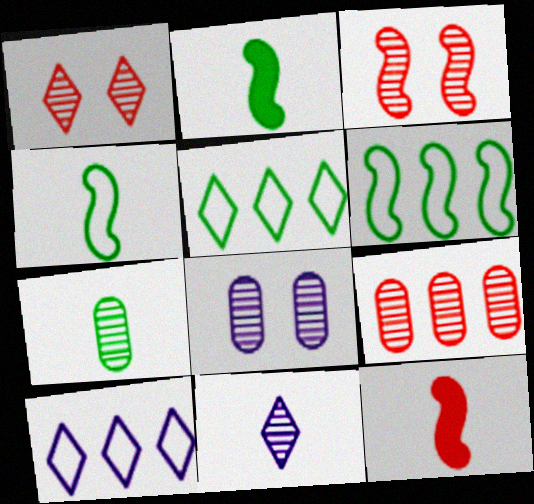[[5, 8, 12], 
[7, 8, 9]]